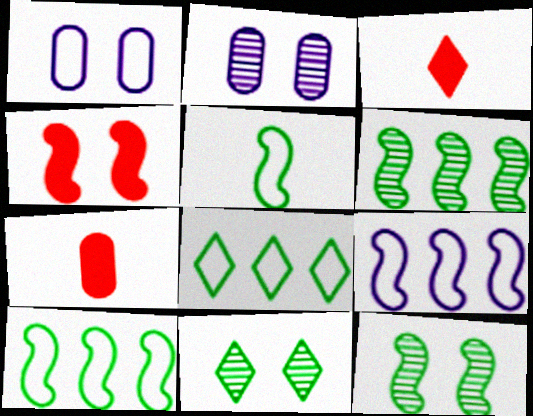[[1, 3, 6], 
[1, 4, 11], 
[2, 3, 10], 
[7, 9, 11]]